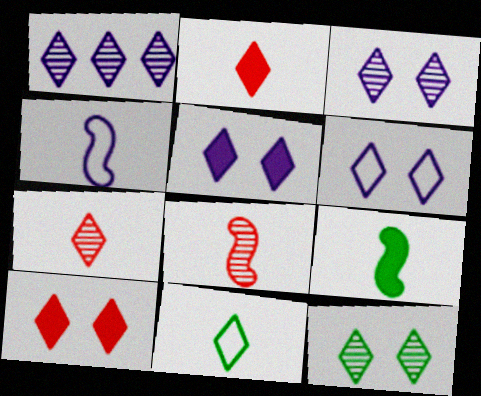[[1, 7, 12], 
[1, 10, 11], 
[3, 5, 6], 
[4, 8, 9], 
[6, 10, 12]]